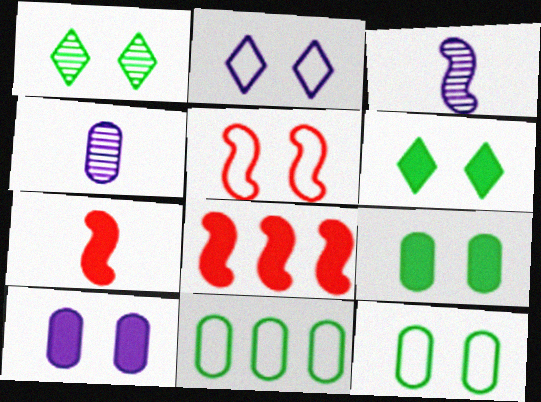[[1, 5, 10], 
[2, 5, 12]]